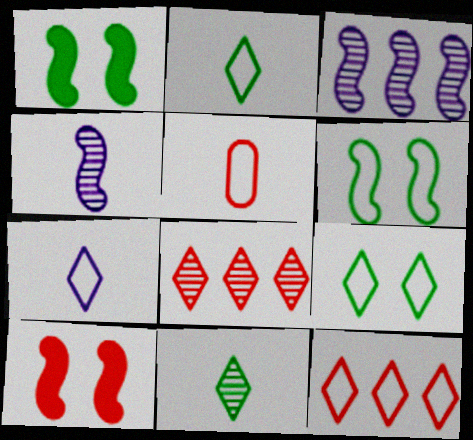[[5, 8, 10], 
[7, 9, 12]]